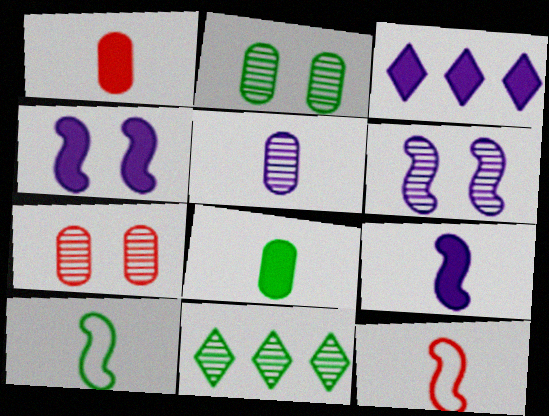[[2, 3, 12], 
[3, 7, 10]]